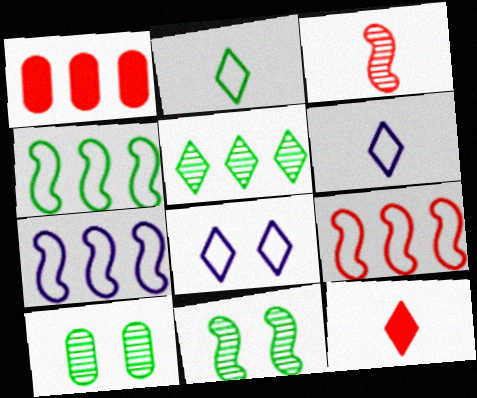[[1, 5, 7], 
[1, 6, 11], 
[4, 7, 9], 
[5, 8, 12], 
[7, 10, 12]]